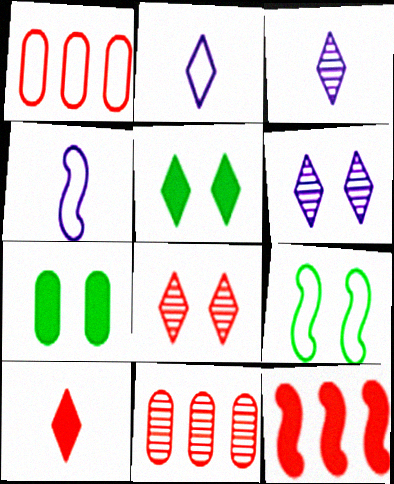[[1, 2, 9], 
[4, 5, 11]]